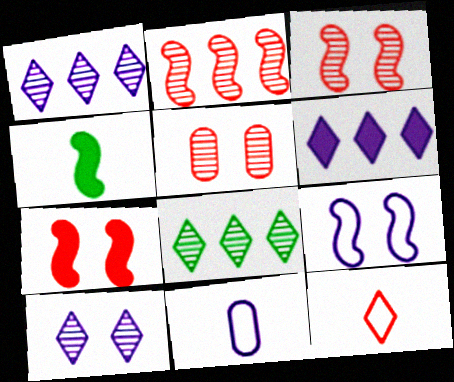[[2, 4, 9], 
[7, 8, 11]]